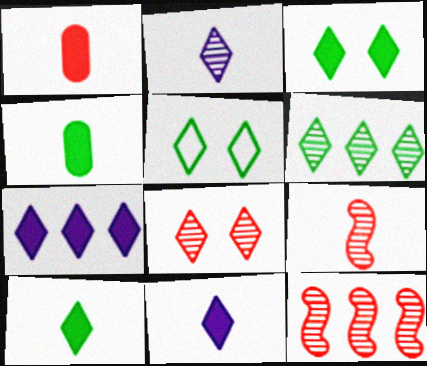[[2, 6, 8], 
[5, 6, 10]]